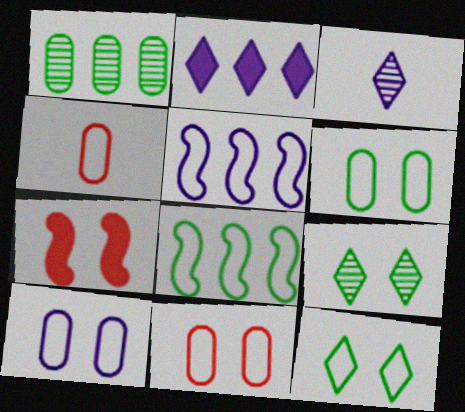[[4, 5, 12], 
[6, 10, 11], 
[7, 9, 10]]